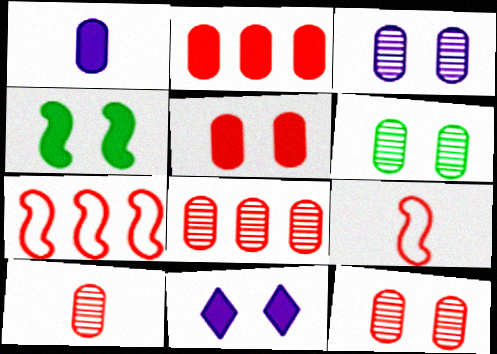[[3, 6, 12], 
[4, 5, 11], 
[8, 10, 12]]